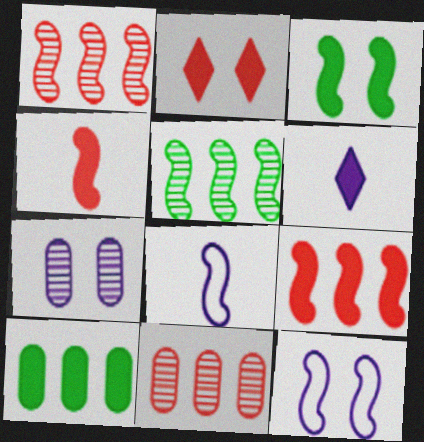[[1, 3, 8], 
[4, 5, 12]]